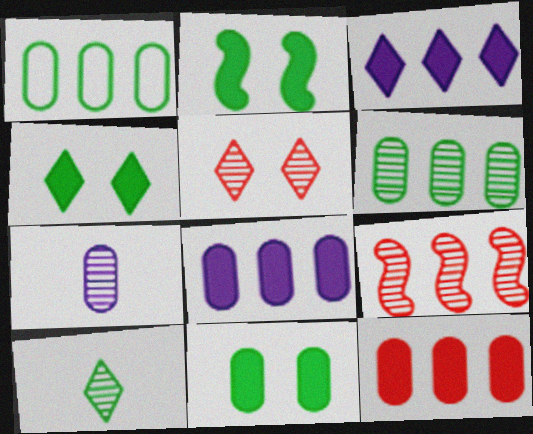[[1, 2, 10], 
[1, 3, 9], 
[2, 4, 11]]